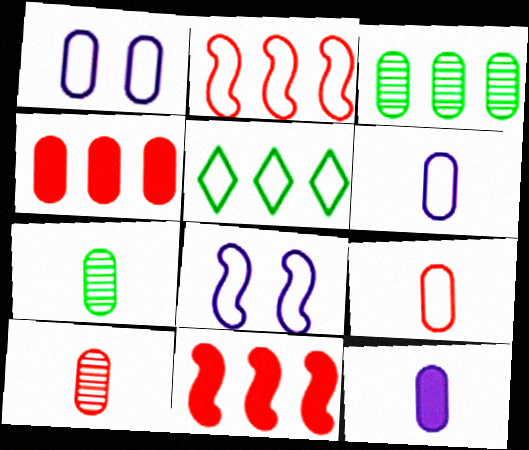[[1, 4, 7], 
[5, 8, 9], 
[7, 9, 12]]